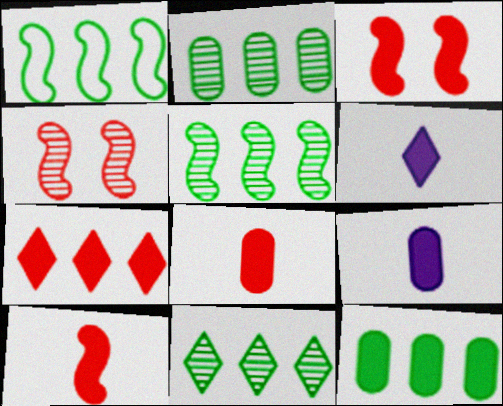[[1, 11, 12], 
[2, 5, 11], 
[3, 6, 12], 
[3, 7, 8]]